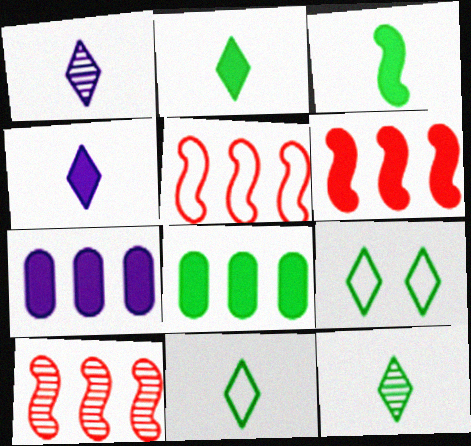[[2, 11, 12], 
[5, 6, 10]]